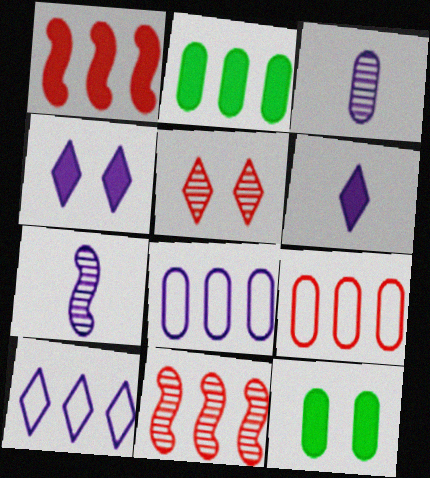[[1, 6, 12], 
[2, 10, 11], 
[3, 9, 12], 
[4, 7, 8]]